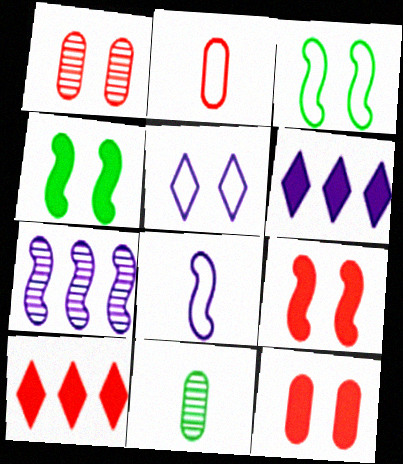[[1, 4, 5]]